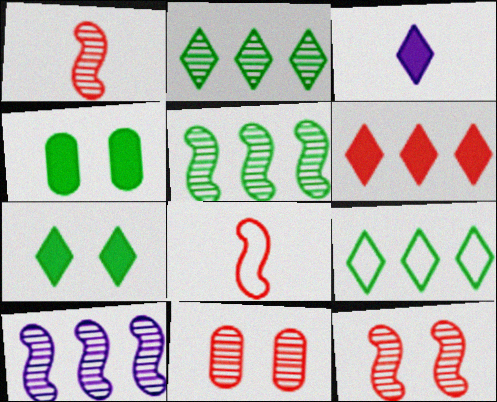[[3, 6, 7], 
[6, 8, 11]]